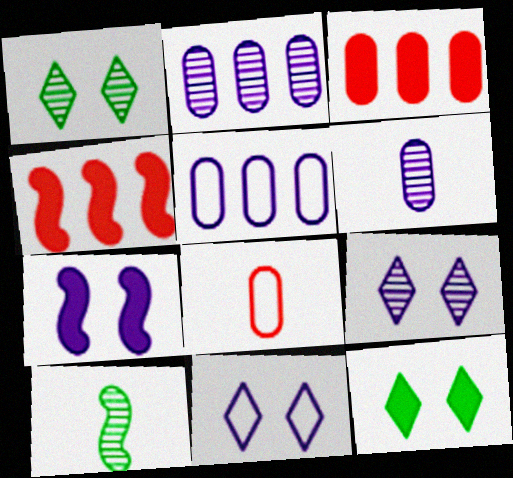[[3, 10, 11]]